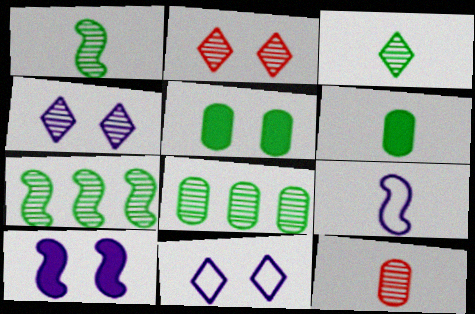[[4, 7, 12]]